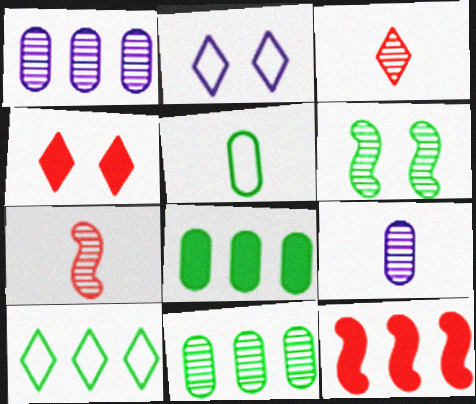[[1, 3, 6], 
[1, 10, 12], 
[2, 7, 8]]